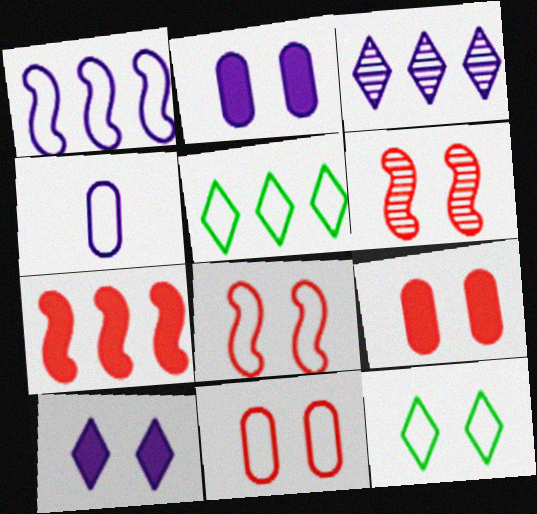[[2, 6, 12], 
[4, 5, 8]]